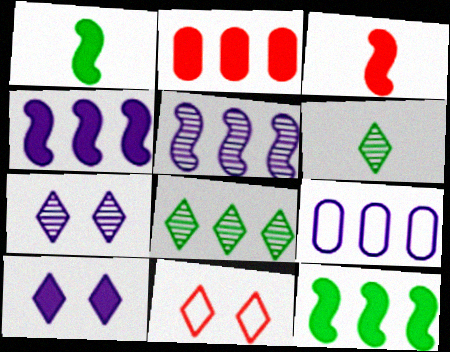[[1, 2, 10]]